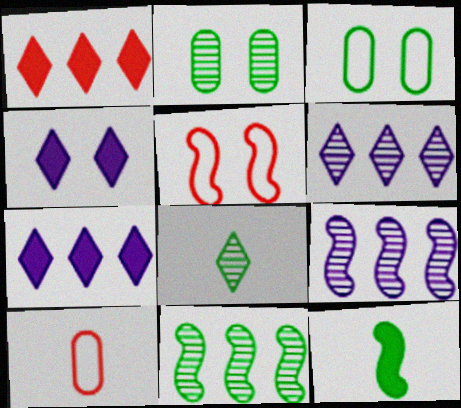[[2, 4, 5], 
[2, 8, 11], 
[4, 10, 11], 
[5, 9, 12]]